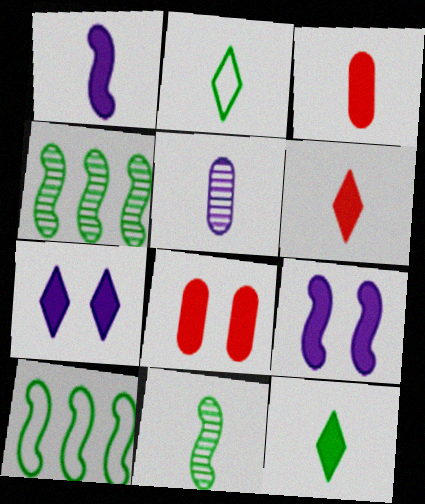[[1, 3, 12]]